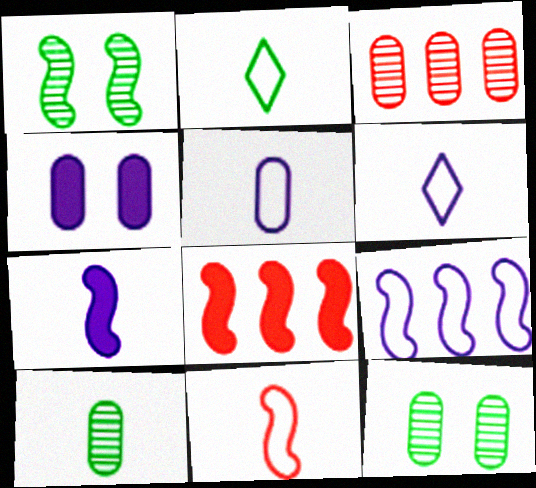[[2, 5, 11], 
[6, 8, 12]]